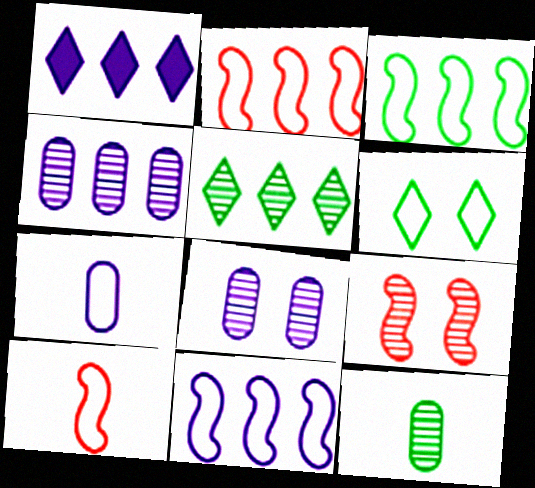[[1, 4, 11], 
[2, 3, 11], 
[2, 6, 7]]